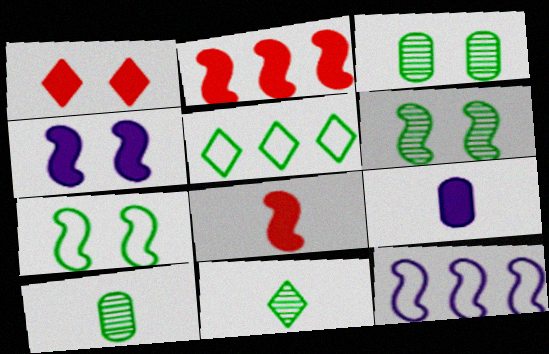[[1, 10, 12], 
[6, 8, 12]]